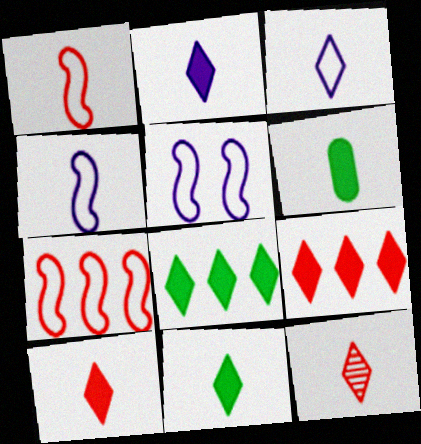[[2, 10, 11], 
[3, 11, 12], 
[4, 6, 12]]